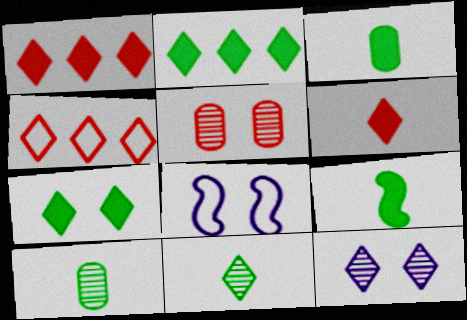[[1, 8, 10], 
[5, 7, 8]]